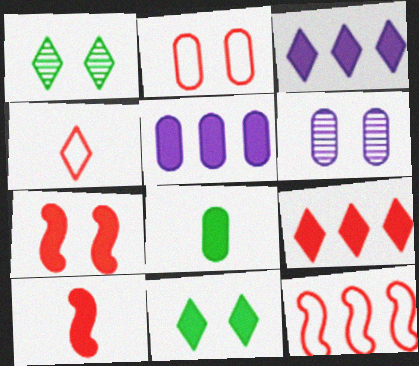[[1, 3, 4], 
[2, 4, 12], 
[3, 7, 8], 
[5, 10, 11]]